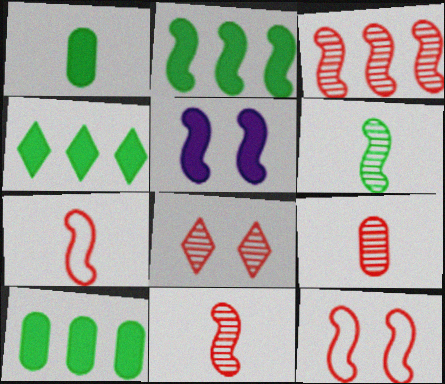[[2, 4, 10], 
[3, 8, 9]]